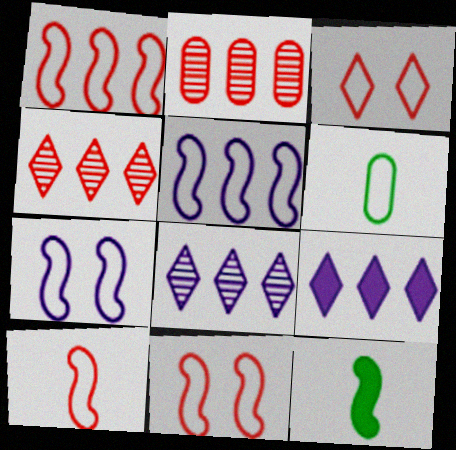[[1, 10, 11], 
[3, 5, 6]]